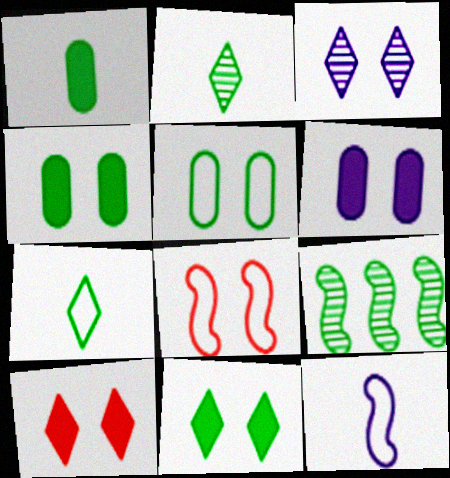[[3, 4, 8], 
[4, 7, 9]]